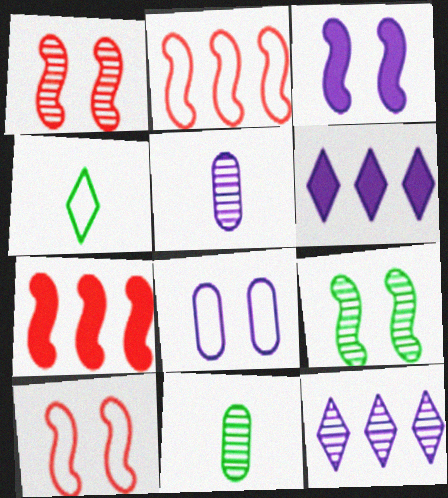[[1, 11, 12], 
[2, 4, 8], 
[3, 9, 10], 
[6, 10, 11]]